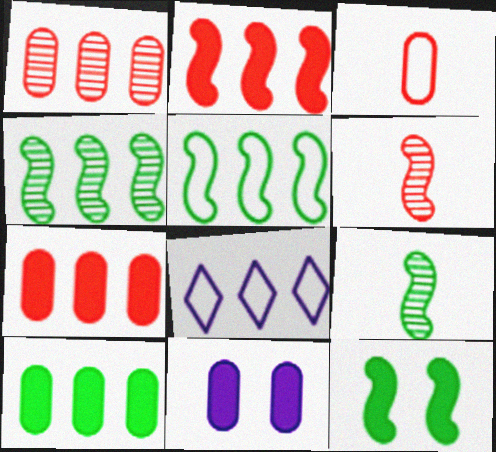[[4, 7, 8], 
[5, 9, 12]]